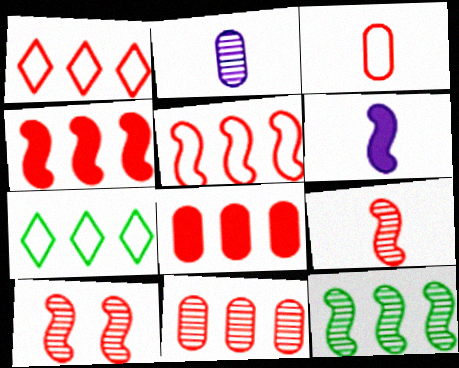[[1, 4, 11]]